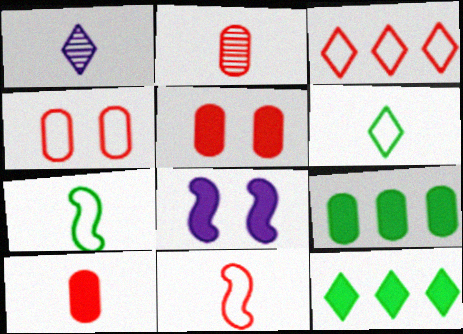[[1, 7, 10], 
[3, 4, 11], 
[8, 10, 12]]